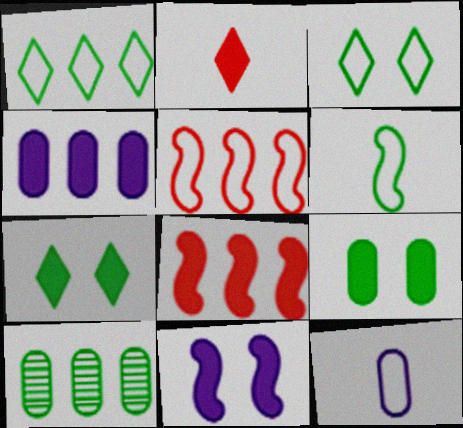[[3, 5, 12], 
[6, 7, 10]]